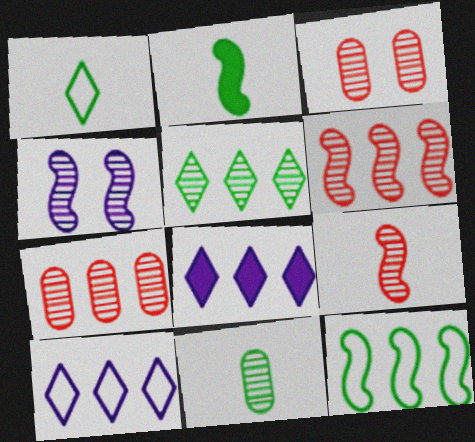[[1, 2, 11], 
[2, 3, 10], 
[7, 8, 12]]